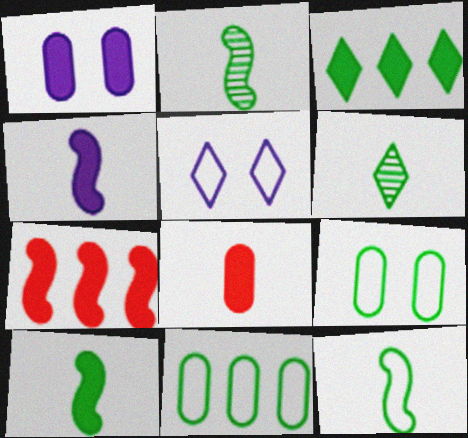[[2, 3, 9], 
[2, 10, 12]]